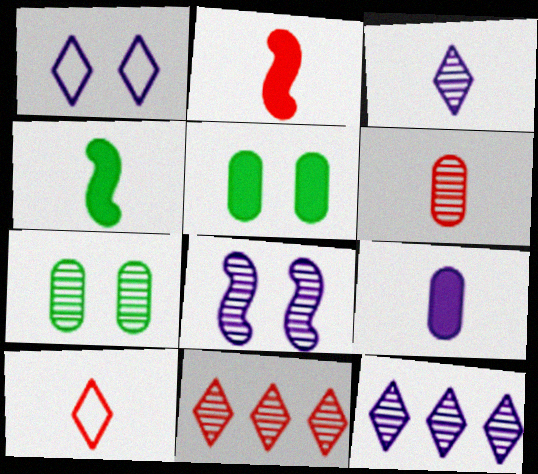[[2, 6, 10]]